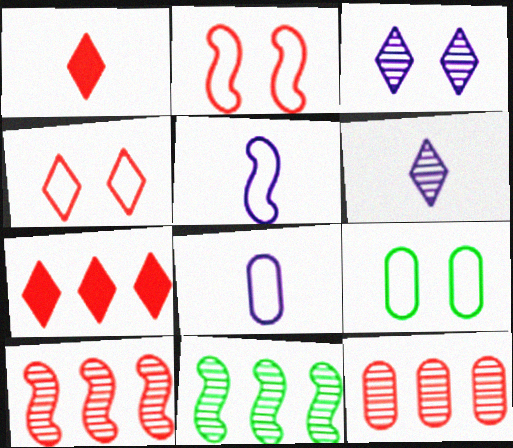[[1, 2, 12]]